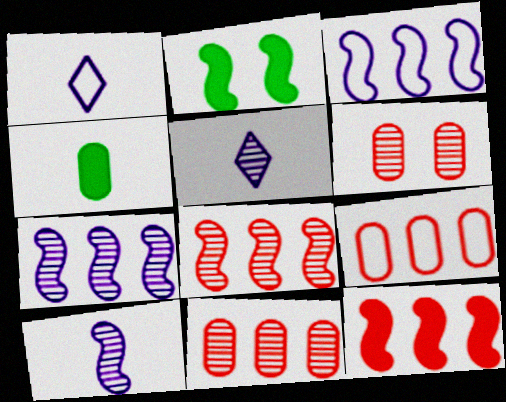[[1, 2, 11], 
[2, 5, 9]]